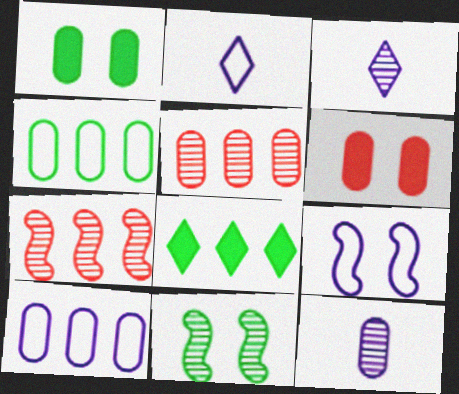[[1, 2, 7], 
[2, 9, 10], 
[3, 5, 11], 
[4, 6, 12], 
[7, 8, 10]]